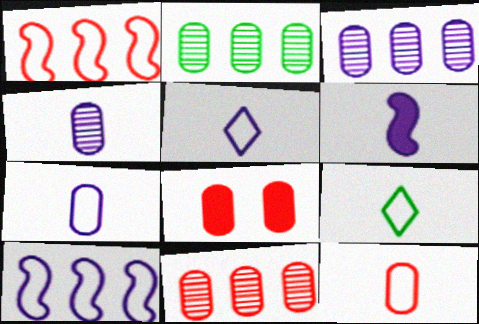[[2, 3, 11], 
[2, 7, 8], 
[4, 5, 6], 
[8, 11, 12]]